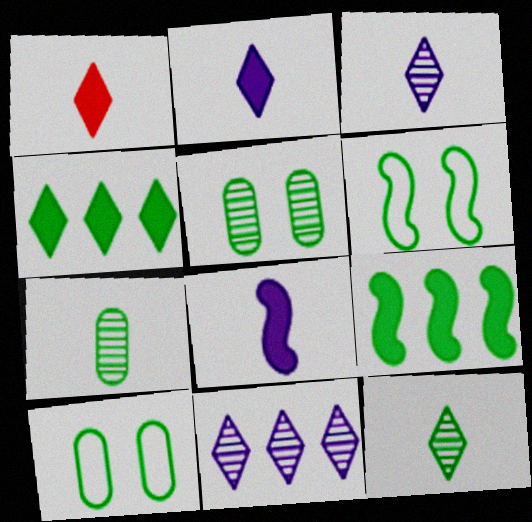[[4, 6, 7], 
[9, 10, 12]]